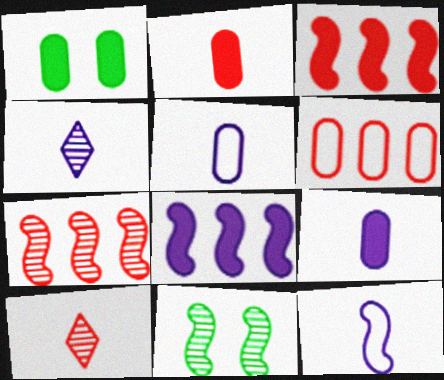[[3, 11, 12], 
[4, 9, 12]]